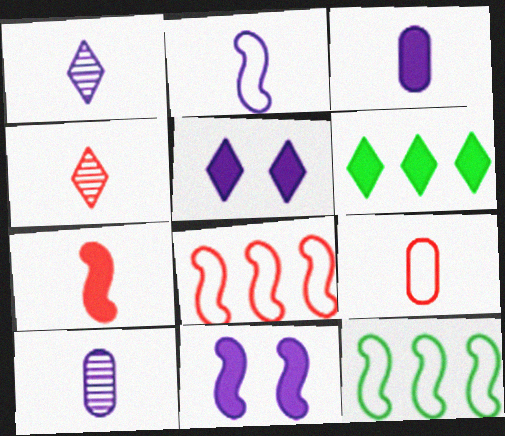[[1, 2, 3], 
[4, 7, 9]]